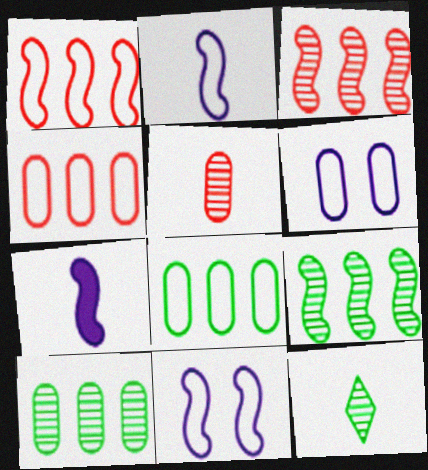[]